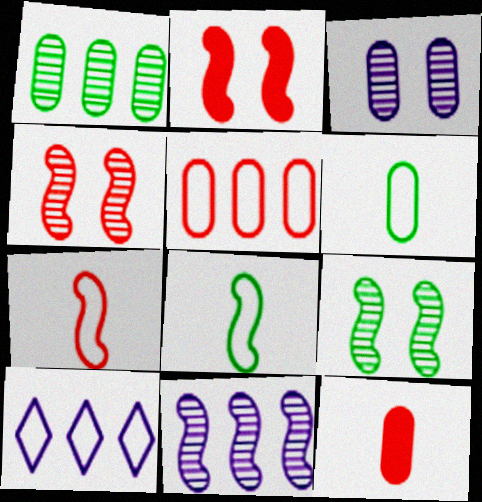[[2, 8, 11], 
[9, 10, 12]]